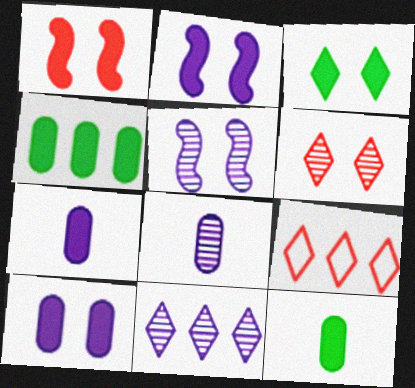[[1, 3, 10], 
[5, 8, 11], 
[5, 9, 12]]